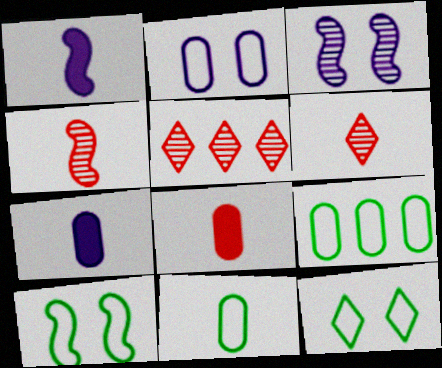[[1, 6, 11], 
[5, 7, 10]]